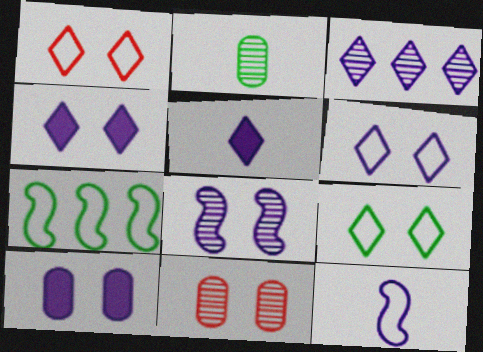[[1, 6, 9], 
[3, 5, 6], 
[3, 10, 12], 
[5, 7, 11], 
[6, 8, 10]]